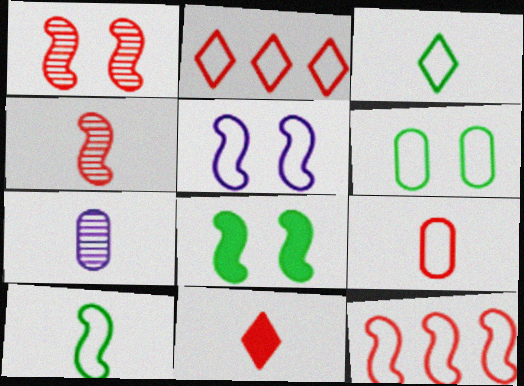[[1, 5, 8], 
[2, 7, 8], 
[4, 9, 11], 
[5, 10, 12], 
[7, 10, 11]]